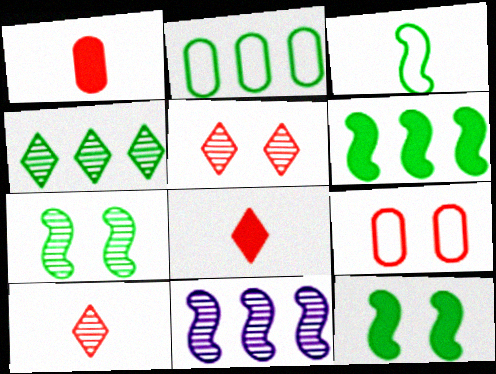[[2, 4, 6], 
[3, 6, 7]]